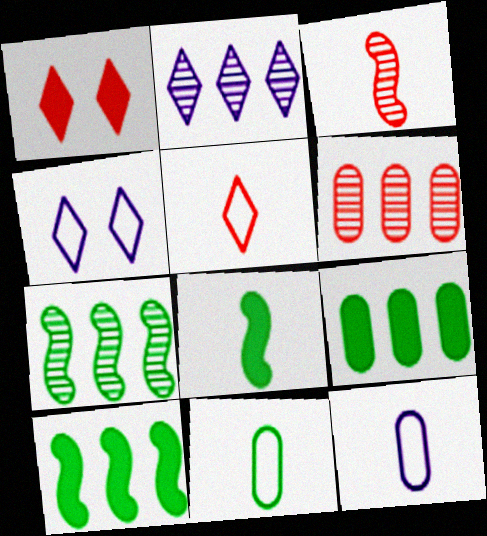[[1, 7, 12], 
[2, 6, 7], 
[3, 4, 9], 
[4, 6, 8]]